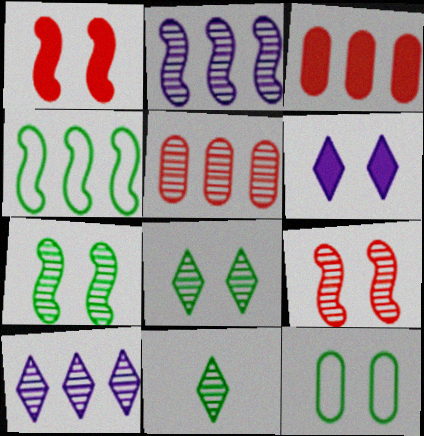[[3, 4, 10], 
[6, 9, 12]]